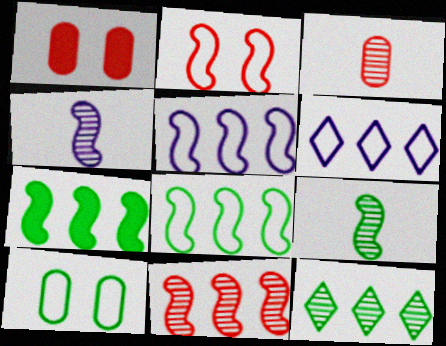[[1, 6, 9], 
[2, 4, 7], 
[5, 7, 11]]